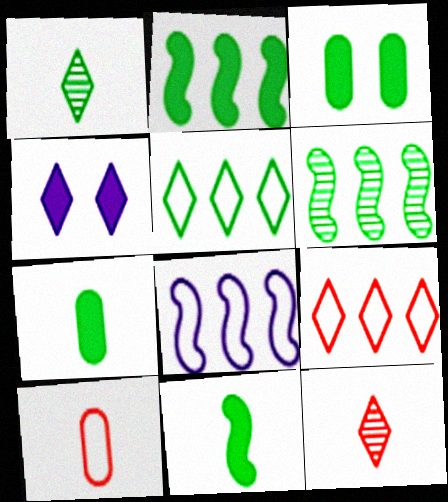[[1, 4, 9], 
[3, 8, 12], 
[4, 5, 12], 
[4, 6, 10]]